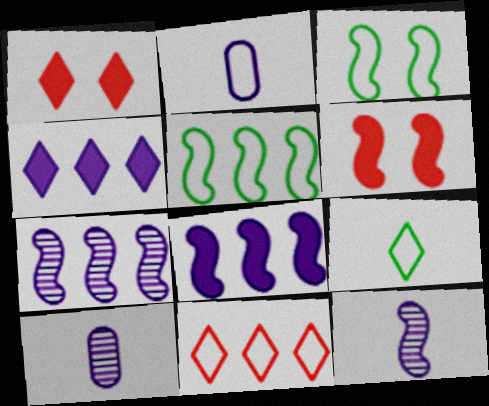[[1, 5, 10], 
[2, 3, 11], 
[5, 6, 12]]